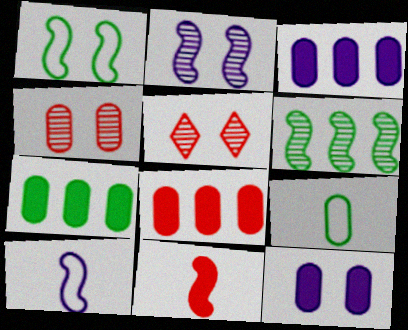[[1, 5, 12], 
[3, 4, 9], 
[3, 7, 8], 
[5, 7, 10]]